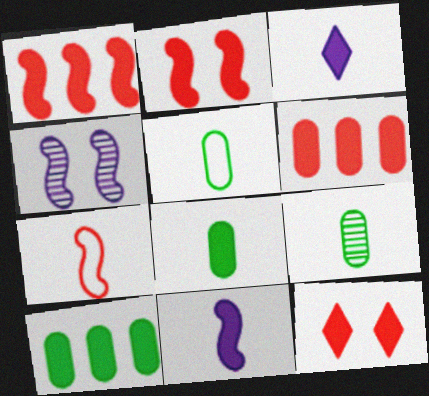[[2, 3, 10], 
[3, 7, 9], 
[5, 8, 9], 
[10, 11, 12]]